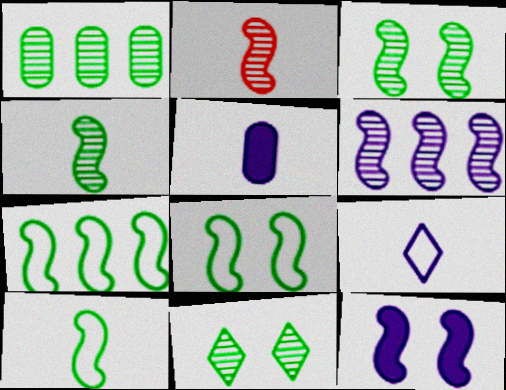[[1, 4, 11], 
[2, 3, 6], 
[2, 7, 12], 
[7, 8, 10]]